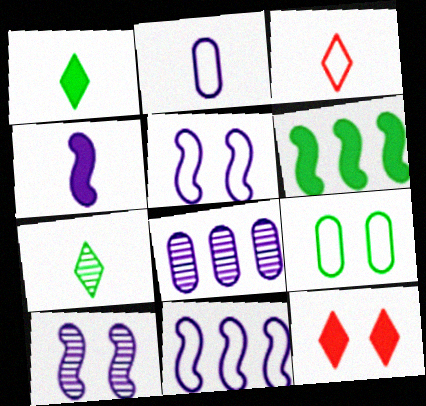[[3, 9, 11], 
[4, 10, 11], 
[6, 7, 9], 
[9, 10, 12]]